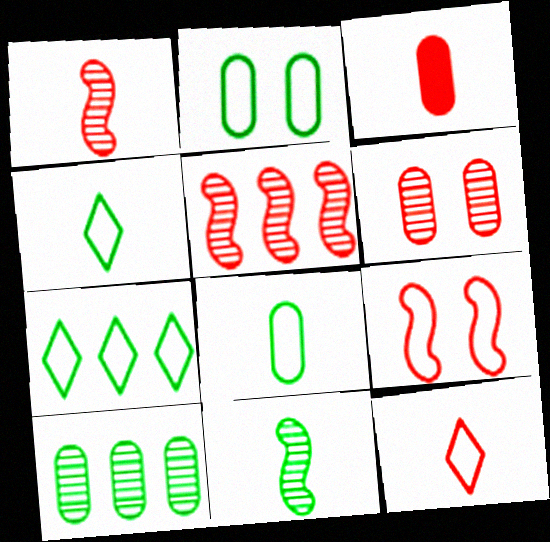[[1, 3, 12]]